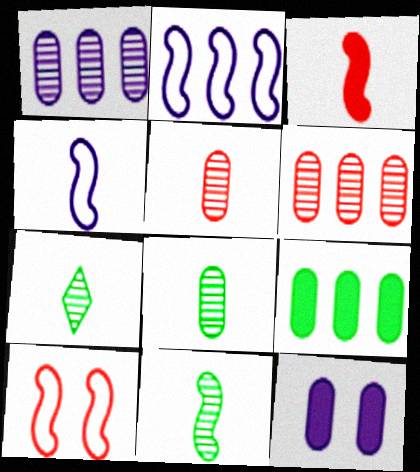[[3, 4, 11], 
[7, 8, 11]]